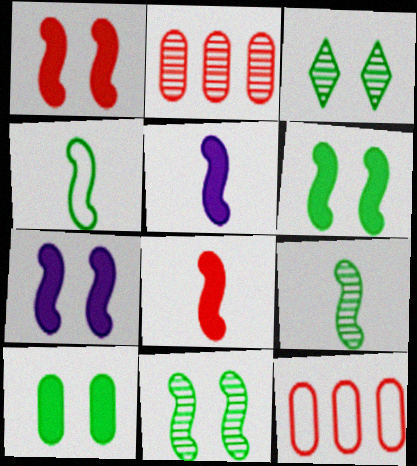[[1, 6, 7], 
[3, 5, 12]]